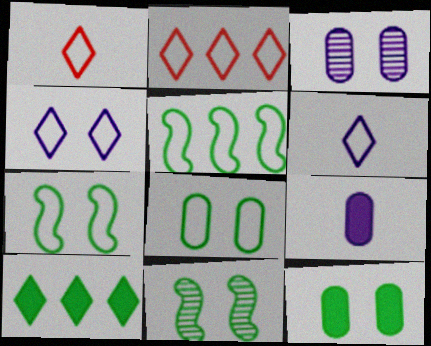[[2, 9, 11]]